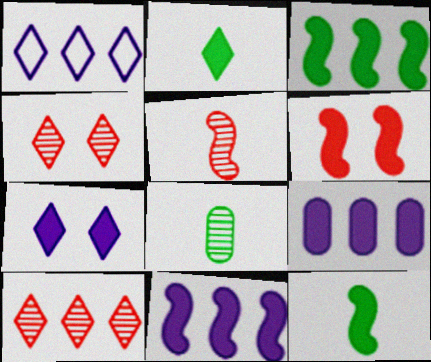[[1, 2, 4], 
[1, 6, 8], 
[2, 6, 9], 
[6, 11, 12]]